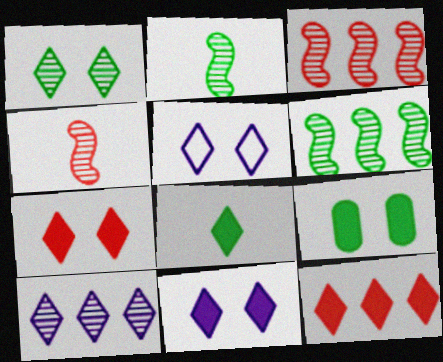[[1, 5, 7], 
[8, 11, 12]]